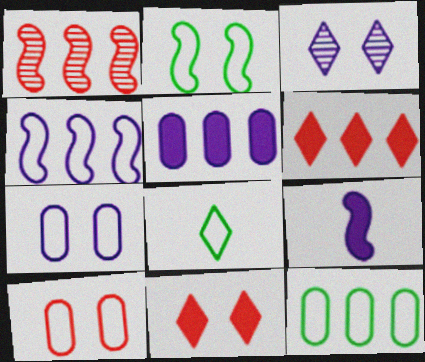[[1, 2, 9], 
[2, 8, 12], 
[3, 6, 8], 
[4, 8, 10]]